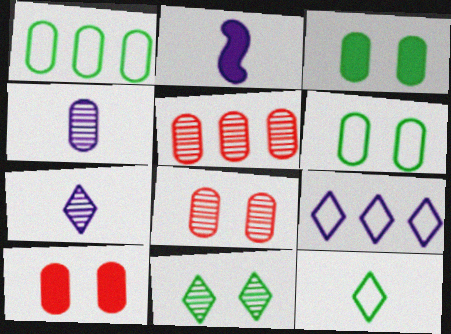[[1, 4, 10]]